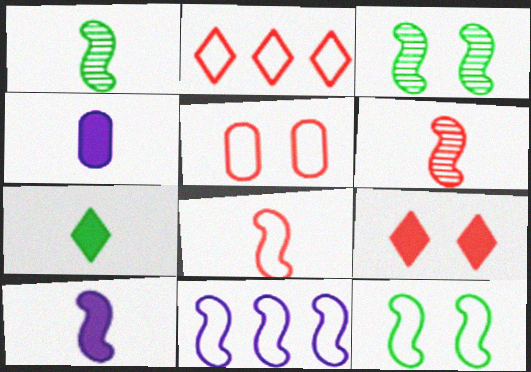[[1, 8, 10], 
[2, 3, 4], 
[2, 5, 8], 
[8, 11, 12]]